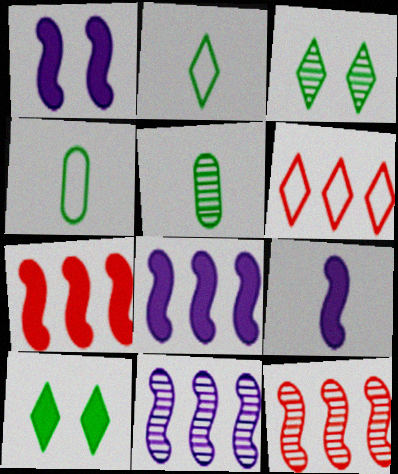[[1, 5, 6], 
[1, 8, 9]]